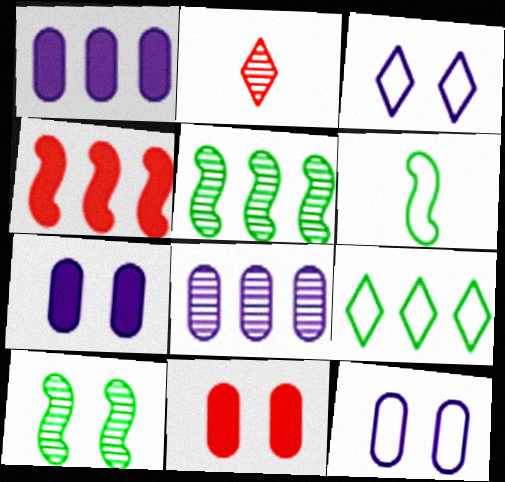[[2, 8, 10], 
[3, 10, 11], 
[4, 8, 9]]